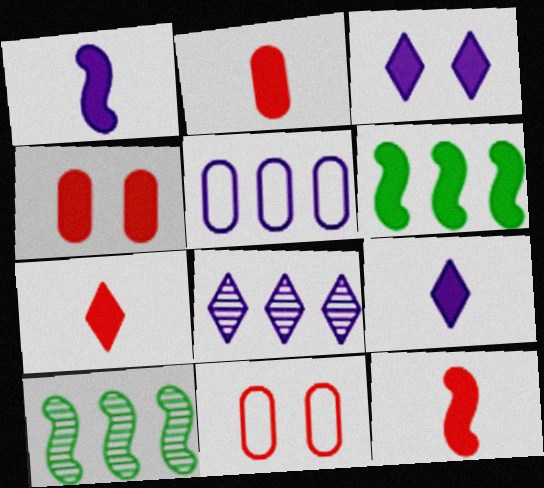[[2, 3, 6], 
[2, 7, 12], 
[4, 6, 9], 
[9, 10, 11]]